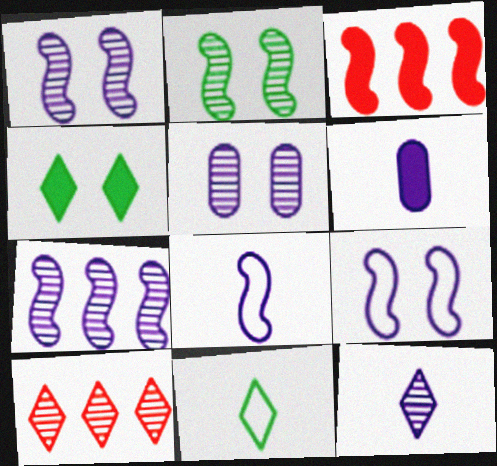[[2, 3, 8], 
[3, 4, 6], 
[3, 5, 11], 
[5, 7, 12], 
[6, 8, 12]]